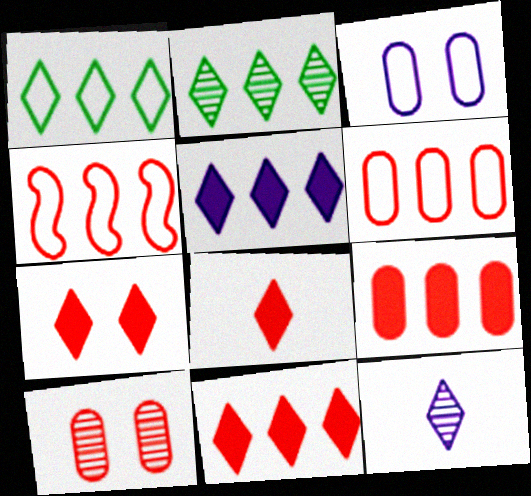[[1, 7, 12], 
[4, 8, 10], 
[7, 8, 11]]